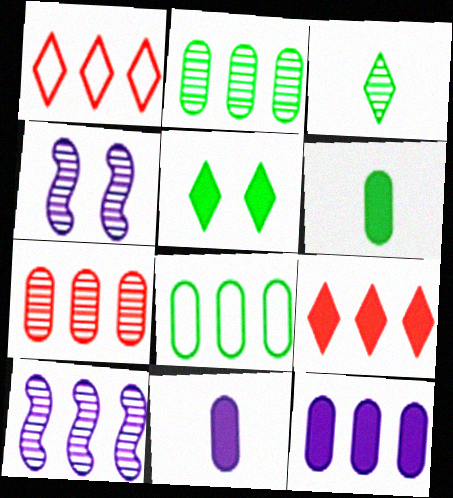[[1, 4, 6], 
[3, 4, 7], 
[7, 8, 12], 
[8, 9, 10]]